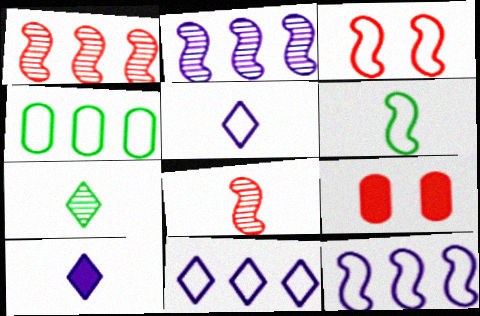[[3, 4, 5], 
[3, 6, 12], 
[7, 9, 12]]